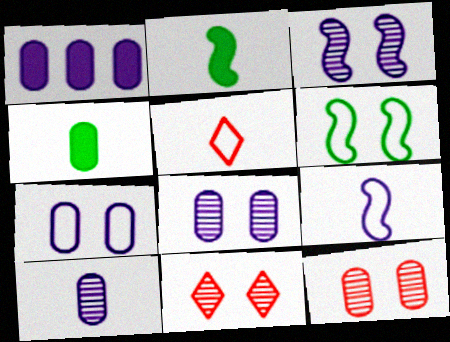[[1, 7, 10], 
[2, 5, 10]]